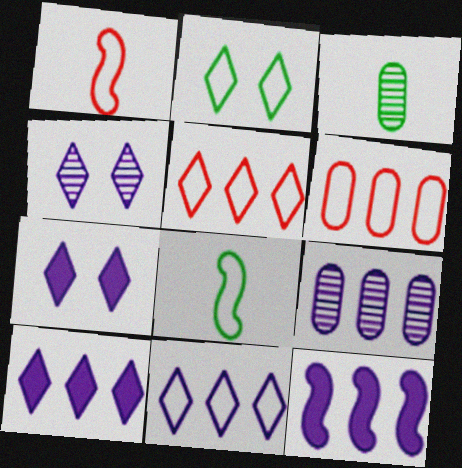[[9, 11, 12]]